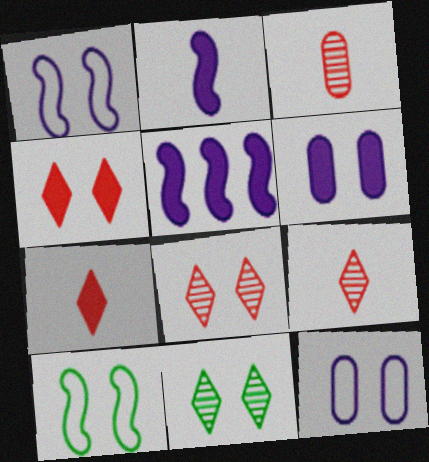[[6, 8, 10]]